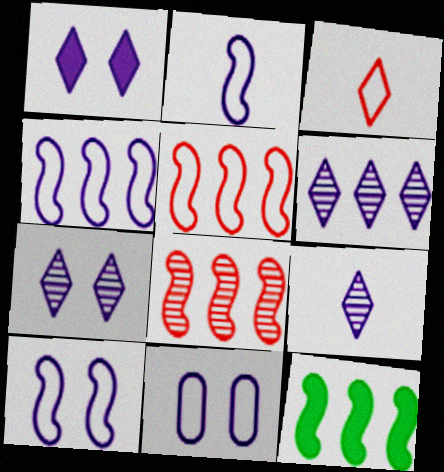[[2, 4, 10], 
[4, 8, 12], 
[6, 7, 9]]